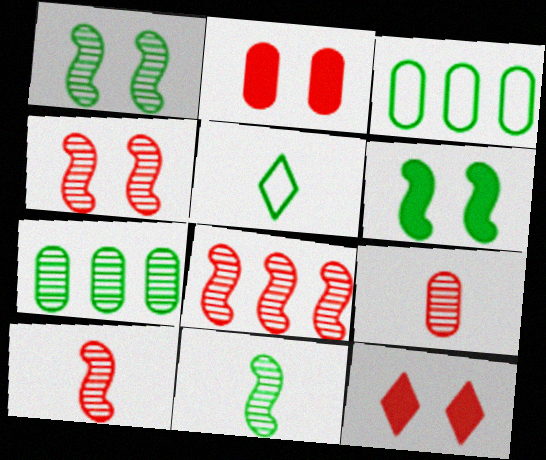[[4, 8, 10], 
[5, 6, 7]]